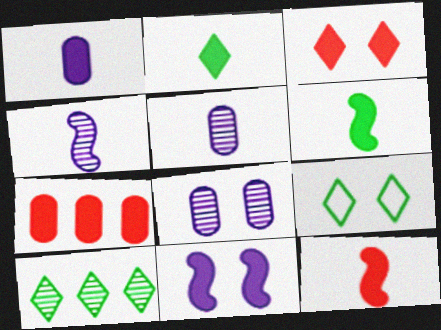[[1, 2, 12], 
[2, 7, 11], 
[2, 9, 10], 
[3, 7, 12], 
[4, 7, 9]]